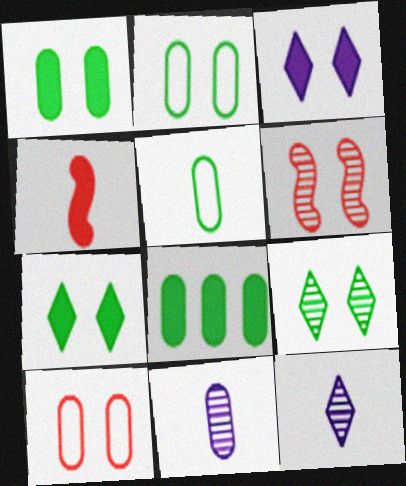[[2, 3, 6], 
[3, 4, 8], 
[4, 5, 12], 
[8, 10, 11]]